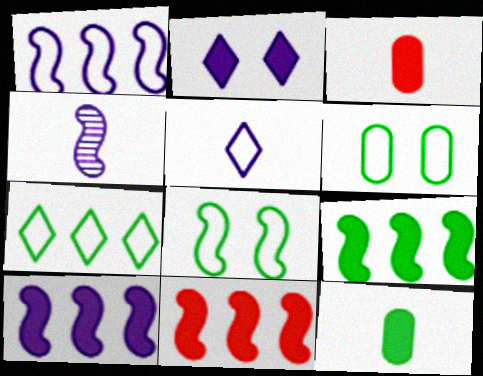[[2, 3, 9], 
[2, 11, 12], 
[4, 8, 11], 
[9, 10, 11]]